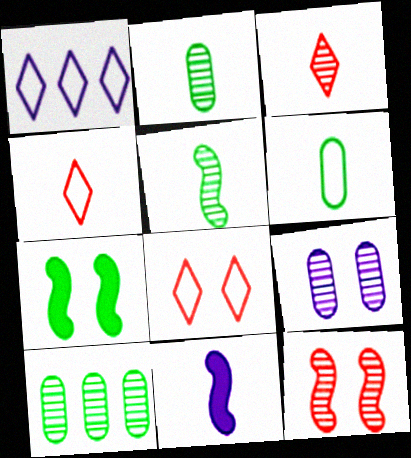[[1, 9, 11], 
[2, 4, 11], 
[3, 6, 11], 
[7, 8, 9], 
[8, 10, 11]]